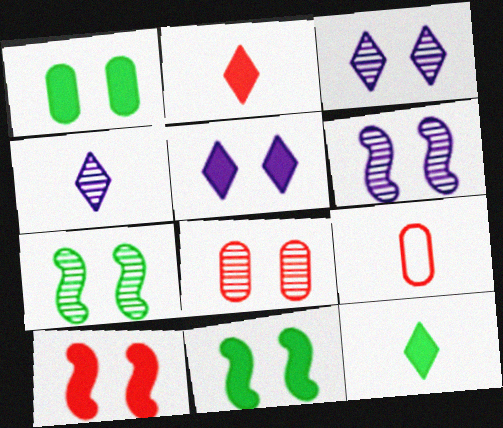[[1, 5, 10], 
[3, 7, 8]]